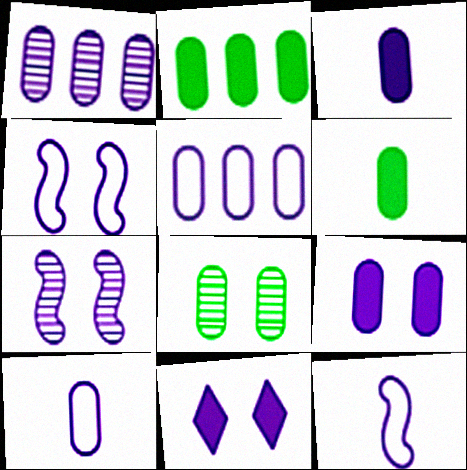[[1, 9, 10], 
[1, 11, 12]]